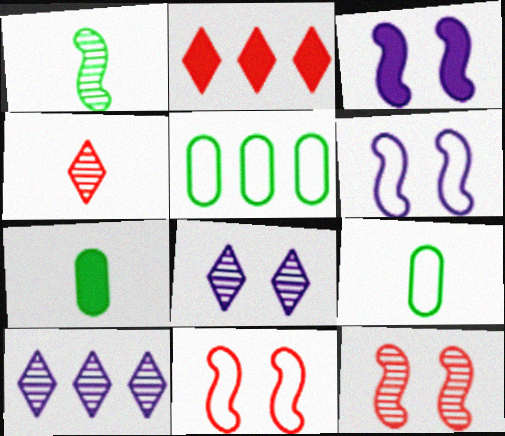[[2, 3, 7], 
[3, 4, 5], 
[7, 10, 11]]